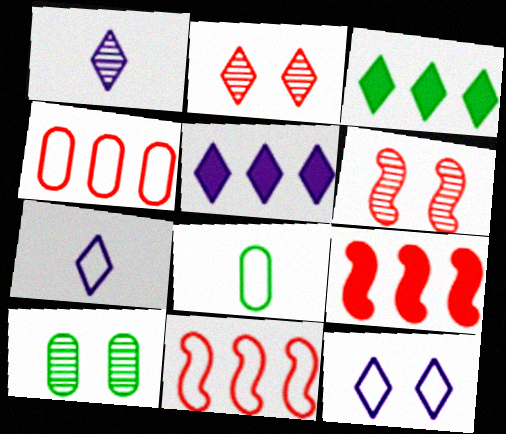[[1, 5, 12], 
[2, 3, 7], 
[5, 6, 8], 
[7, 9, 10], 
[8, 11, 12]]